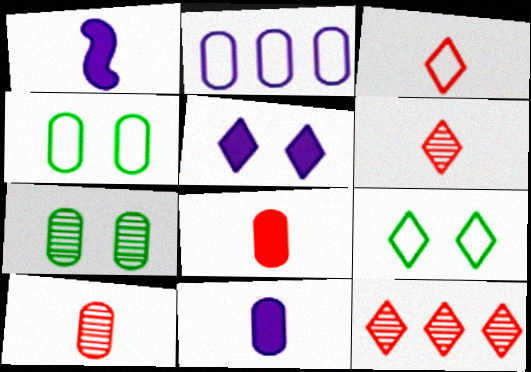[[1, 4, 12], 
[2, 7, 8]]